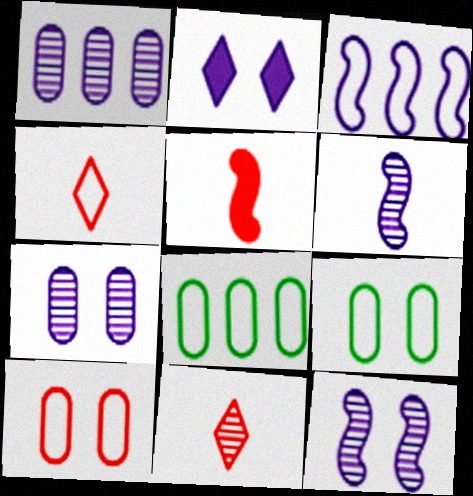[[3, 4, 9]]